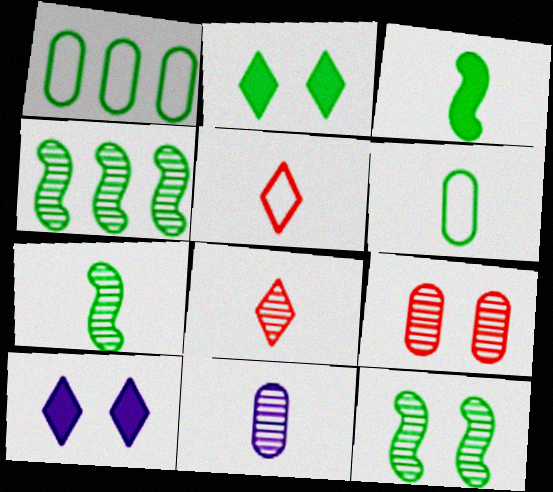[[1, 2, 7], 
[2, 4, 6], 
[3, 5, 11], 
[4, 7, 12], 
[7, 8, 11]]